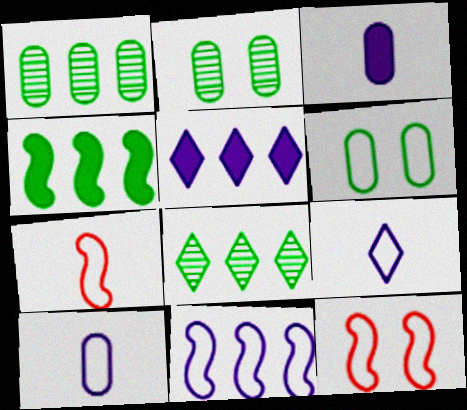[[2, 5, 7], 
[3, 8, 12]]